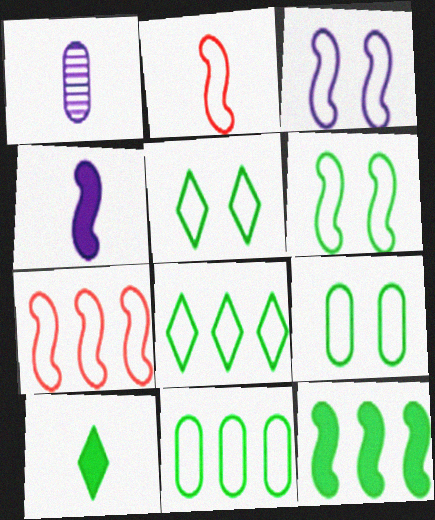[[1, 2, 10], 
[5, 6, 9]]